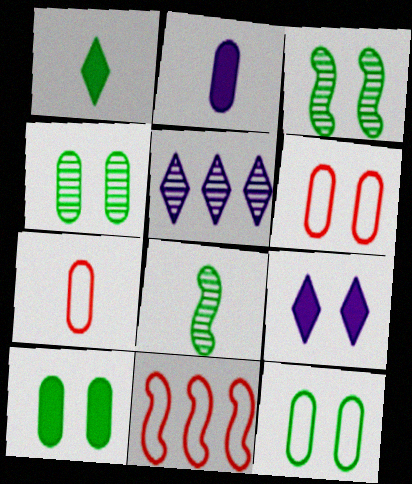[[3, 6, 9], 
[4, 10, 12]]